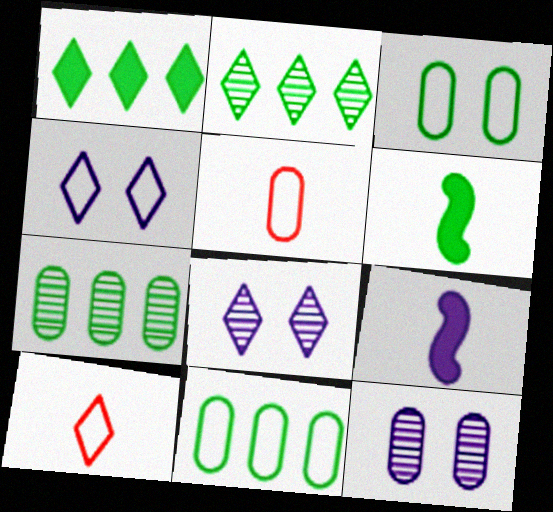[[1, 8, 10], 
[2, 3, 6]]